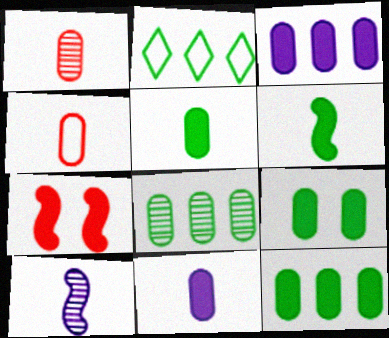[[5, 9, 12]]